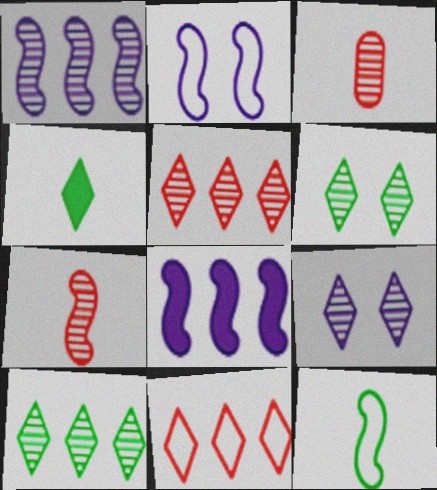[[1, 3, 6], 
[4, 9, 11]]